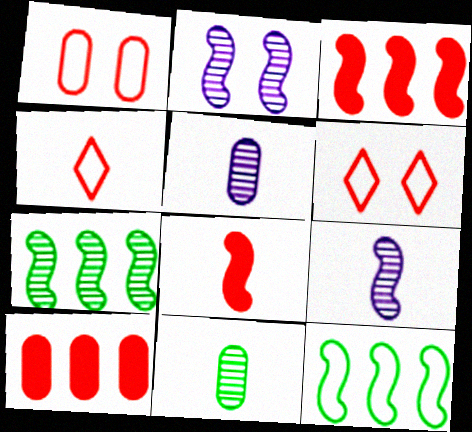[[2, 8, 12]]